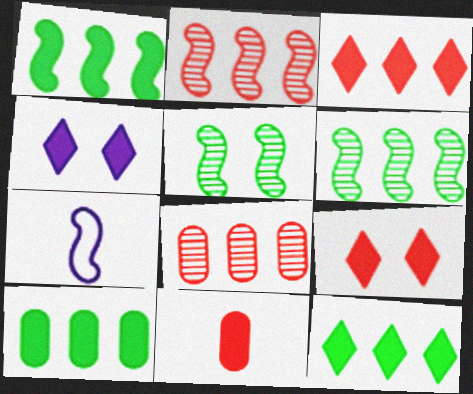[[1, 4, 11], 
[1, 10, 12]]